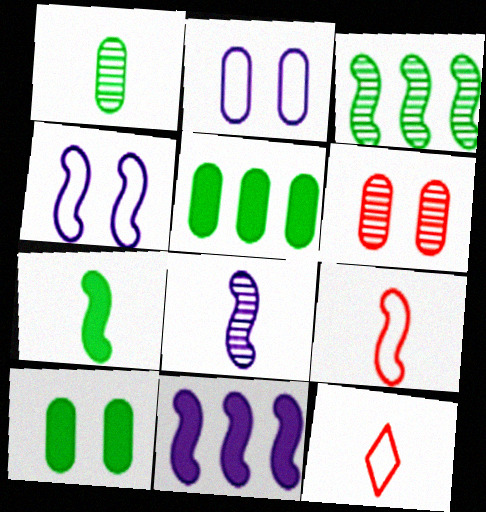[[2, 6, 10], 
[4, 8, 11], 
[7, 8, 9]]